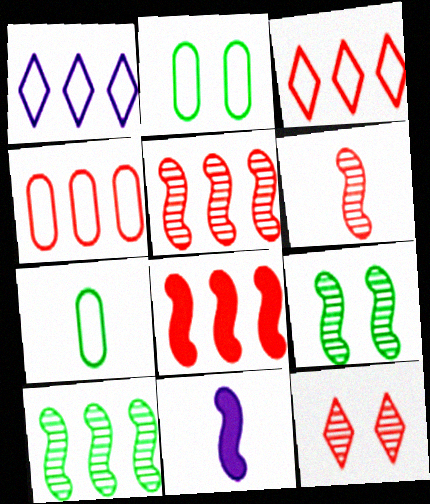[]